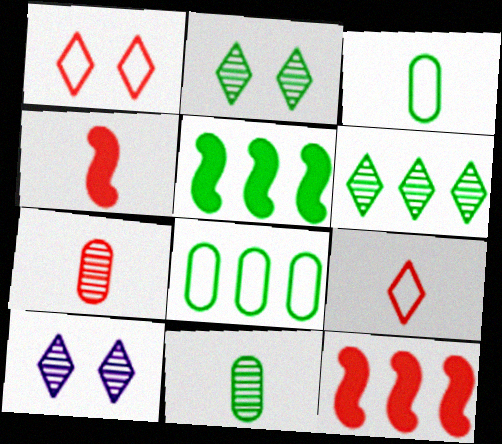[[1, 7, 12], 
[2, 3, 5], 
[3, 10, 12], 
[4, 7, 9], 
[4, 8, 10], 
[5, 6, 8]]